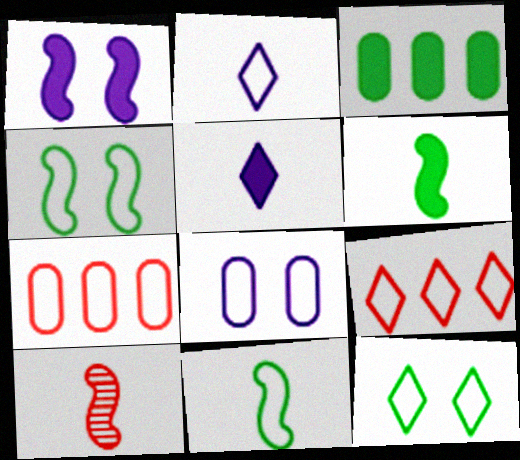[[2, 4, 7], 
[2, 9, 12], 
[8, 9, 11]]